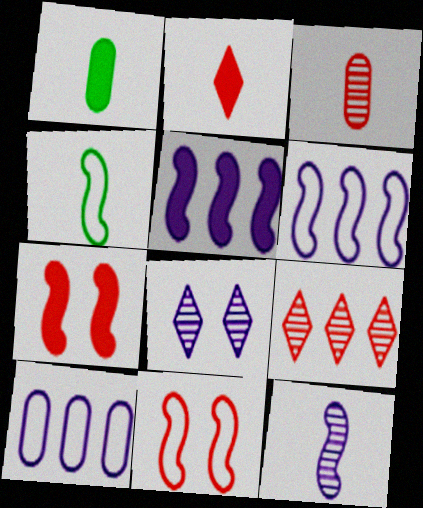[[4, 6, 11]]